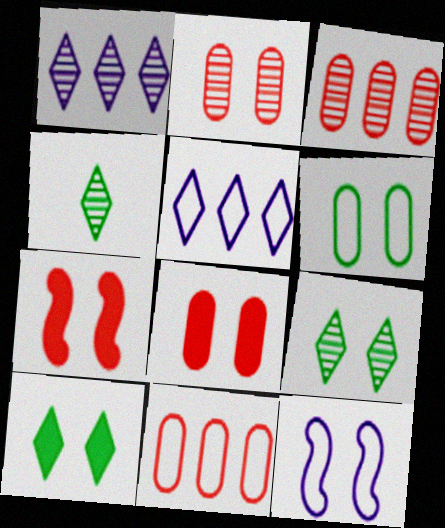[[2, 10, 12], 
[8, 9, 12]]